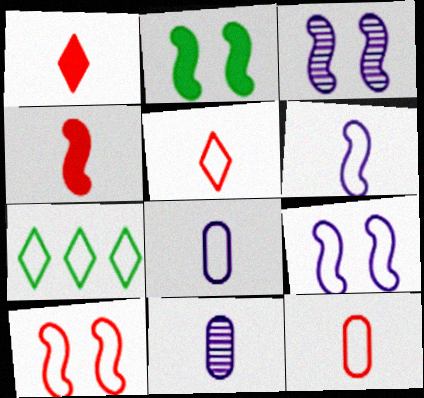[[2, 3, 10], 
[7, 8, 10], 
[7, 9, 12]]